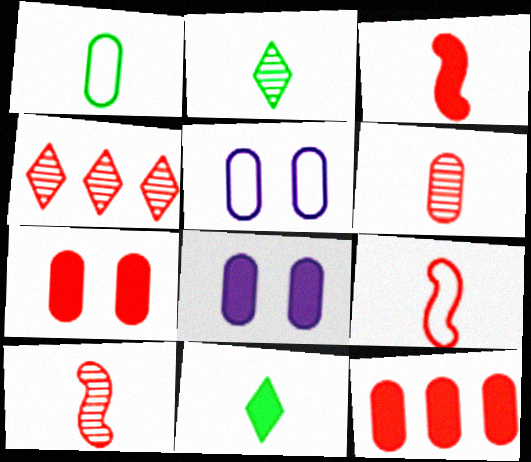[[3, 9, 10], 
[4, 7, 9]]